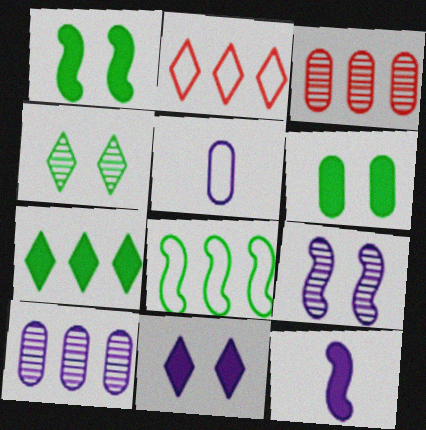[[3, 5, 6]]